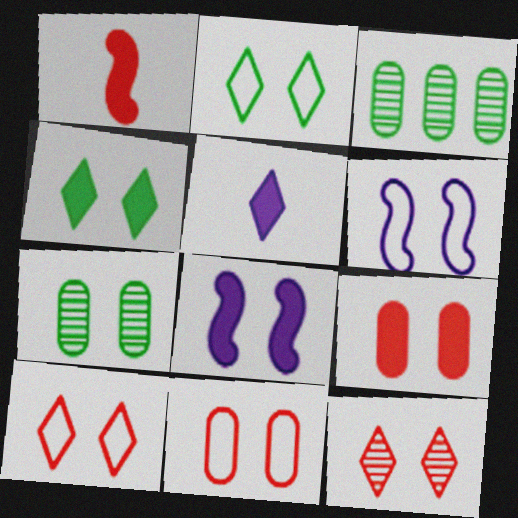[[2, 6, 11], 
[4, 8, 9], 
[7, 8, 10]]